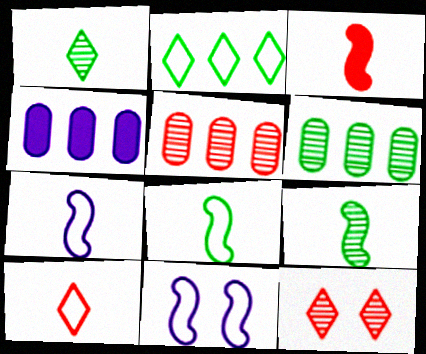[[3, 7, 9], 
[4, 8, 12]]